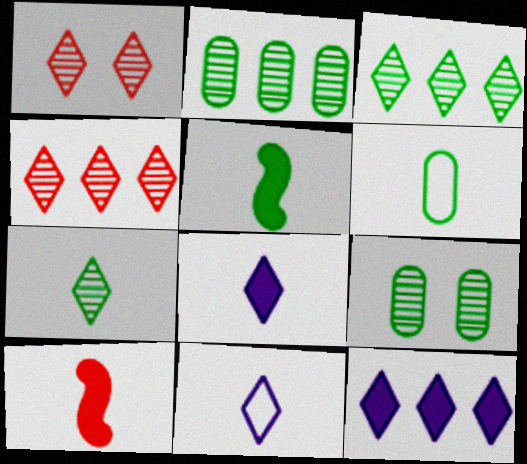[[5, 6, 7]]